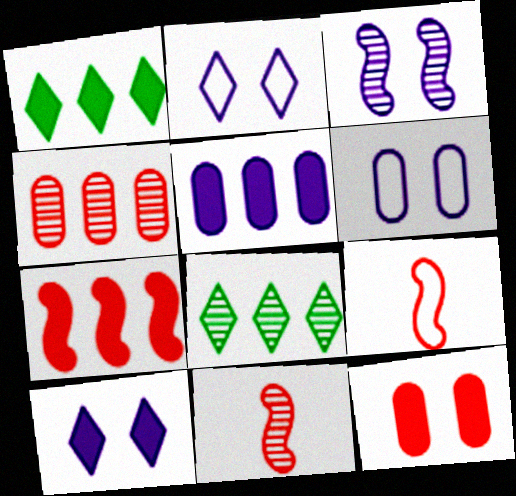[[1, 5, 7], 
[1, 6, 11], 
[3, 6, 10]]